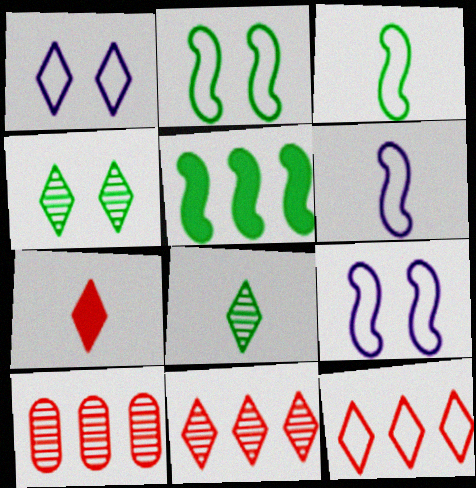[]